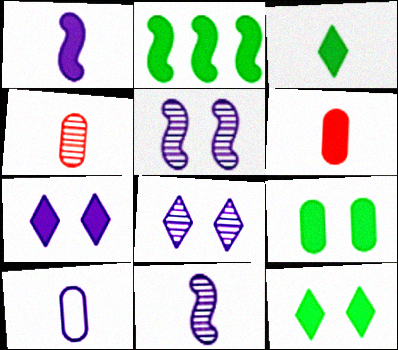[[1, 3, 6], 
[2, 3, 9], 
[2, 6, 7]]